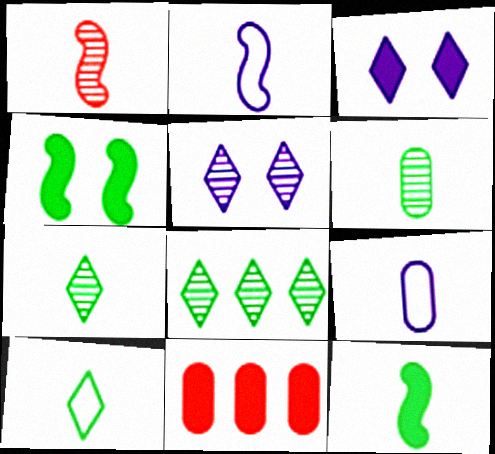[[1, 2, 12], 
[3, 11, 12], 
[6, 10, 12]]